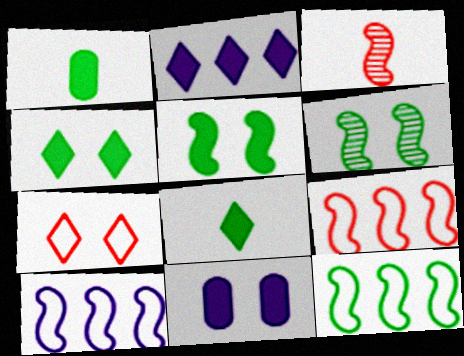[[3, 5, 10], 
[6, 7, 11], 
[9, 10, 12]]